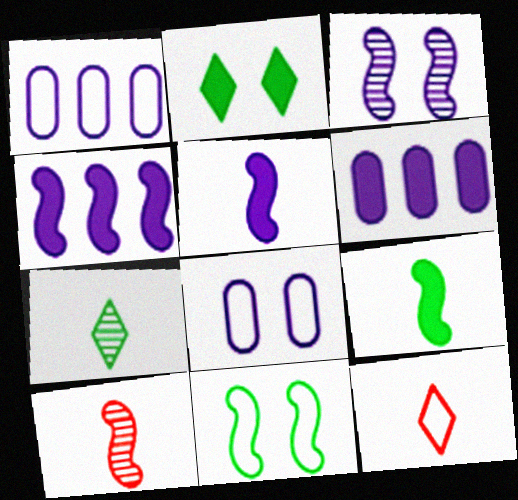[[1, 2, 10], 
[1, 11, 12], 
[4, 10, 11]]